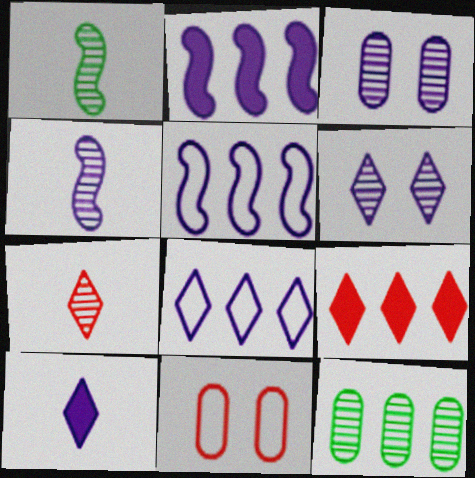[[3, 5, 10], 
[5, 9, 12], 
[6, 8, 10]]